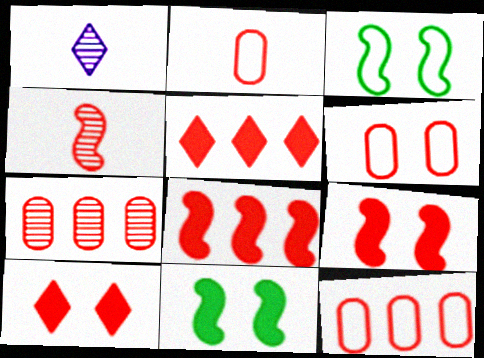[[1, 11, 12], 
[2, 6, 12], 
[4, 5, 6], 
[4, 10, 12]]